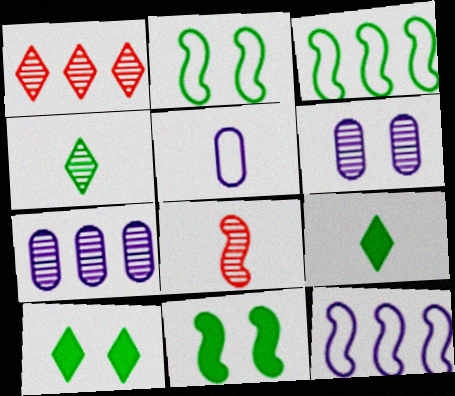[[1, 5, 11], 
[5, 8, 9], 
[8, 11, 12]]